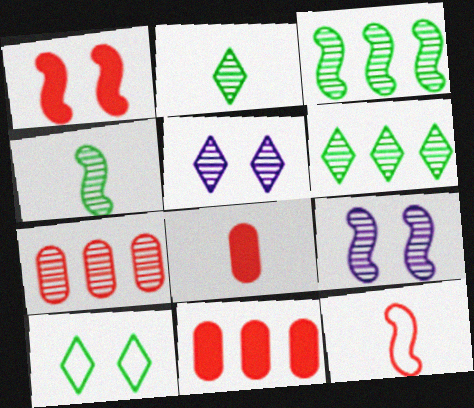[[2, 7, 9], 
[4, 5, 7]]